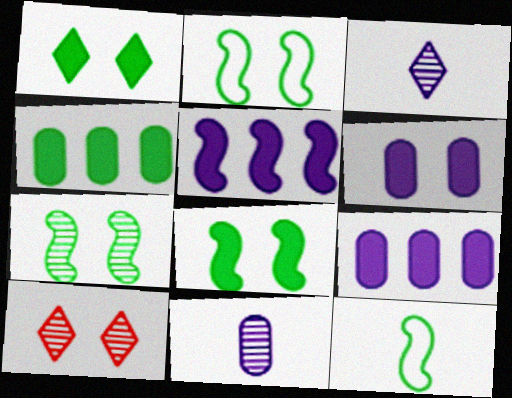[[2, 6, 10], 
[2, 7, 8], 
[9, 10, 12]]